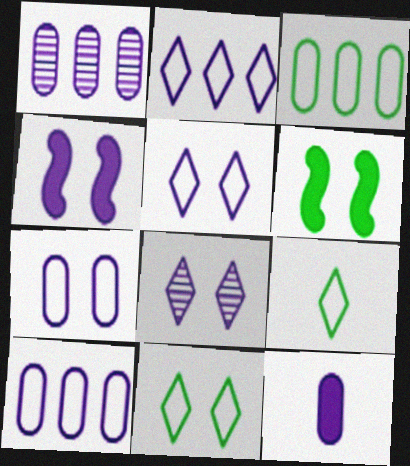[[1, 7, 12], 
[4, 7, 8]]